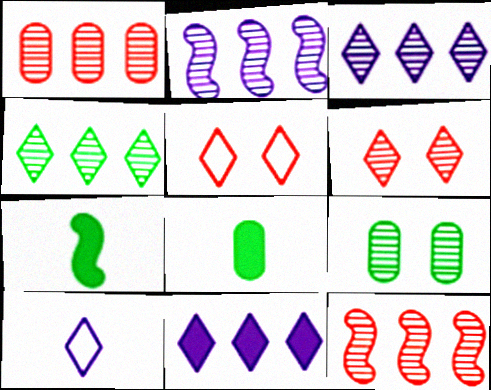[[1, 2, 4], 
[2, 5, 8]]